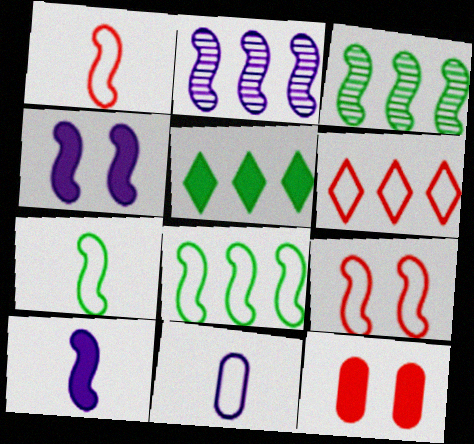[[1, 3, 4], 
[3, 9, 10], 
[5, 10, 12]]